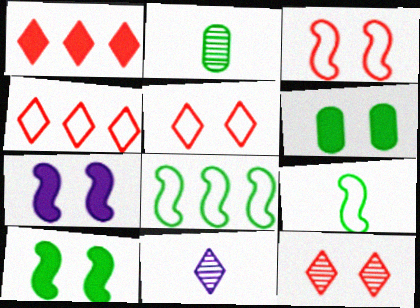[[2, 4, 7]]